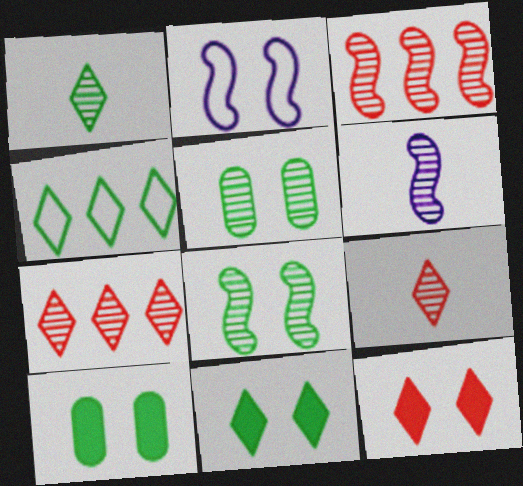[[1, 4, 11], 
[2, 5, 12], 
[3, 6, 8], 
[5, 6, 7]]